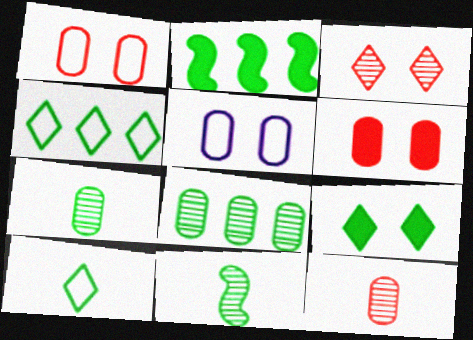[[2, 4, 8]]